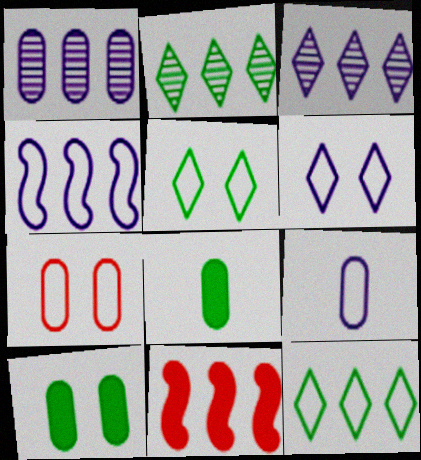[[1, 7, 8], 
[1, 11, 12], 
[4, 6, 9]]